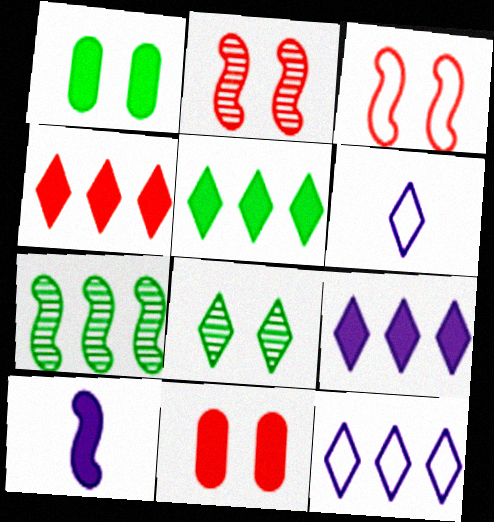[[1, 4, 10], 
[3, 7, 10], 
[4, 5, 9], 
[4, 6, 8], 
[5, 10, 11], 
[6, 7, 11]]